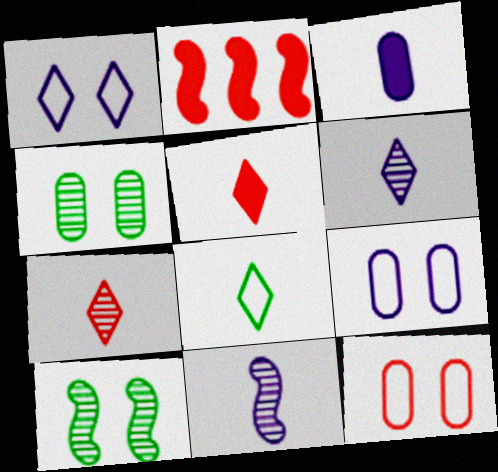[[2, 7, 12], 
[5, 6, 8]]